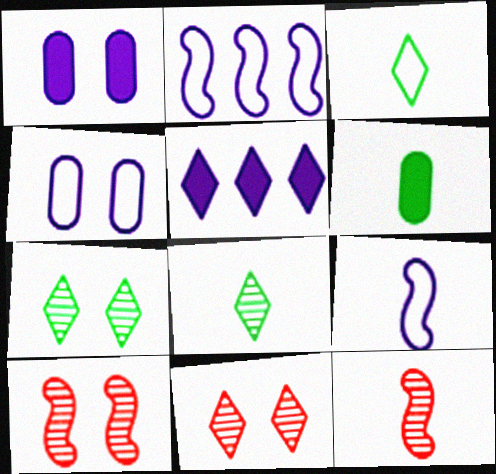[[2, 6, 11], 
[3, 5, 11]]